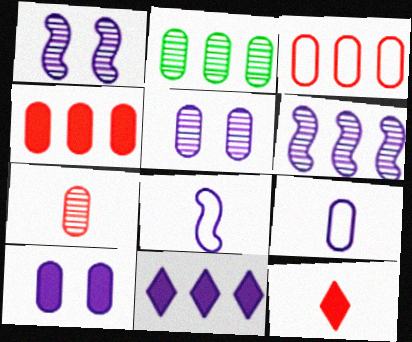[[1, 9, 11], 
[2, 5, 7], 
[5, 8, 11]]